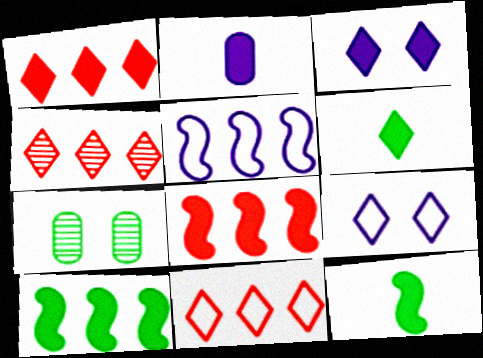[[1, 3, 6], 
[1, 4, 11], 
[4, 6, 9]]